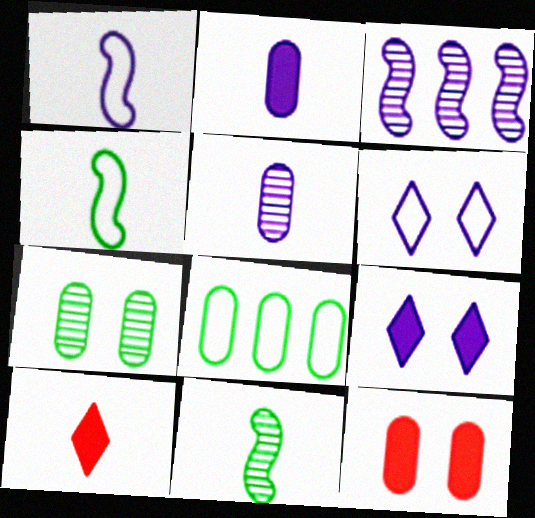[[2, 3, 6], 
[4, 5, 10], 
[5, 8, 12]]